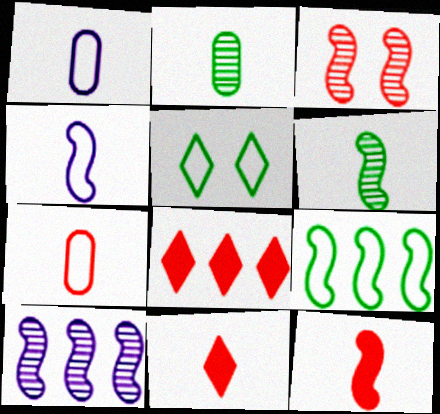[[1, 6, 11], 
[2, 4, 11], 
[3, 6, 10], 
[3, 7, 8], 
[4, 6, 12]]